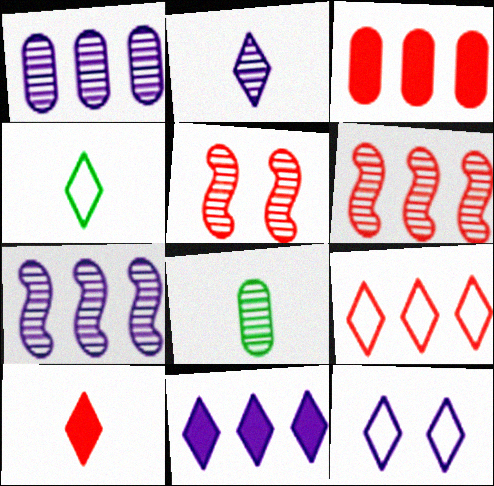[[2, 4, 10], 
[2, 11, 12], 
[3, 6, 9], 
[4, 9, 12]]